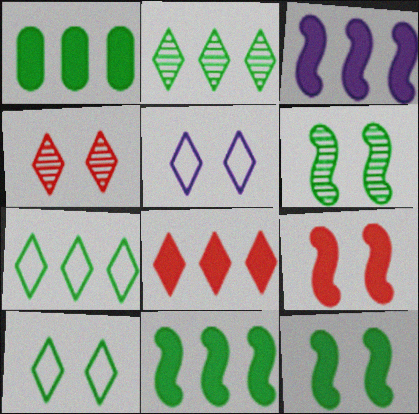[[1, 3, 8]]